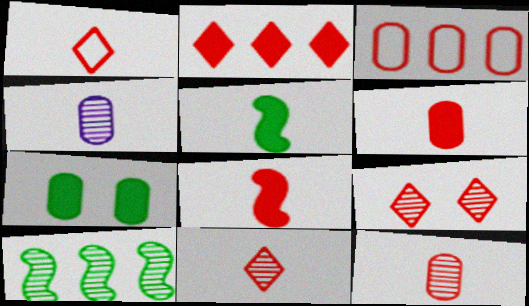[[1, 2, 9], 
[1, 4, 5], 
[1, 8, 12], 
[3, 4, 7], 
[3, 8, 9], 
[4, 9, 10]]